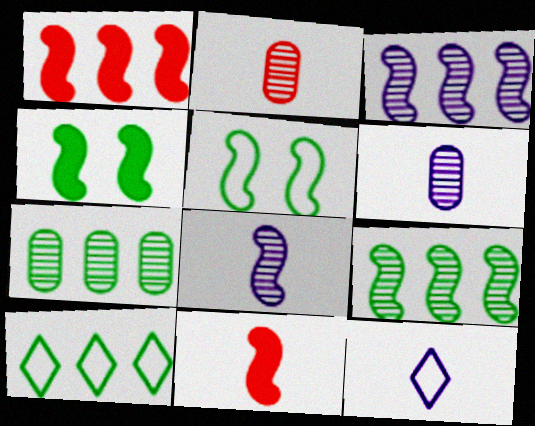[[1, 5, 8], 
[3, 5, 11]]